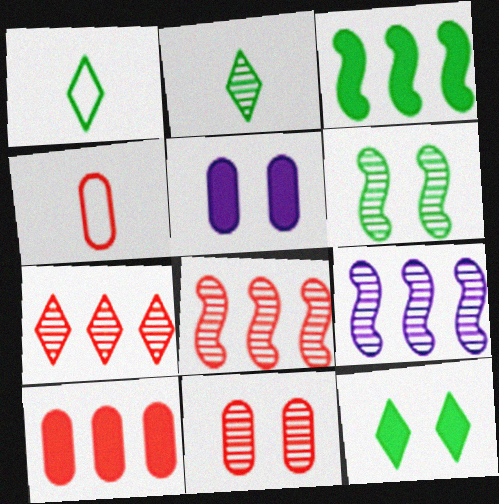[[1, 5, 8], 
[2, 9, 11], 
[4, 9, 12], 
[4, 10, 11]]